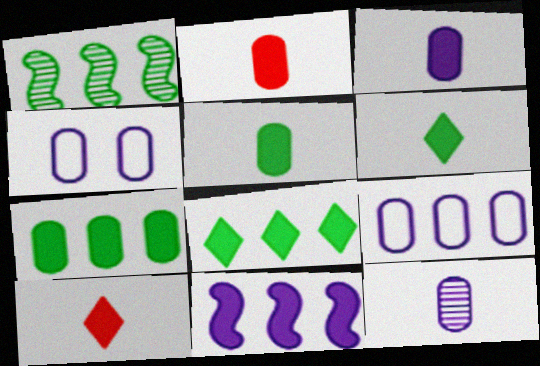[[1, 4, 10], 
[2, 3, 5]]